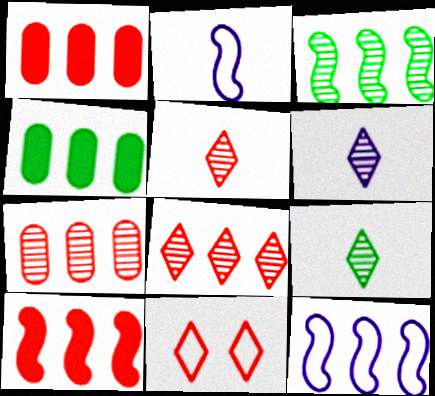[[3, 10, 12], 
[4, 8, 12], 
[5, 6, 9]]